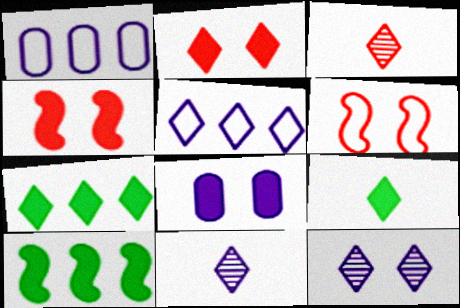[]